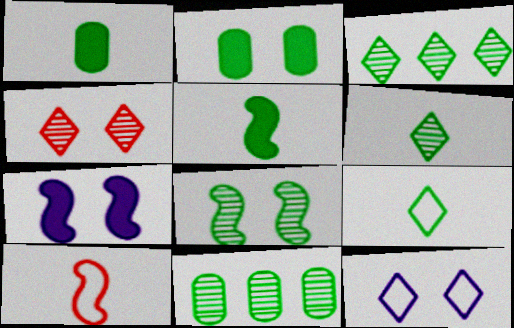[[6, 8, 11]]